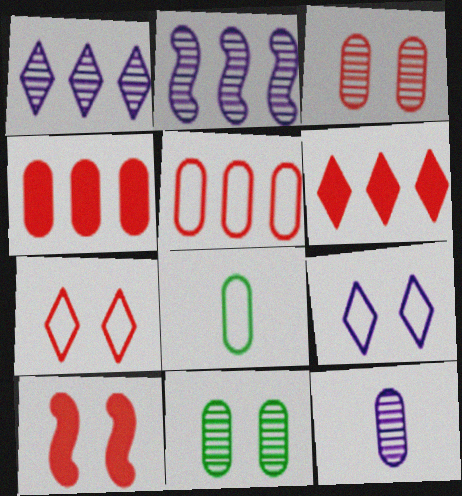[[1, 8, 10], 
[3, 7, 10], 
[9, 10, 11]]